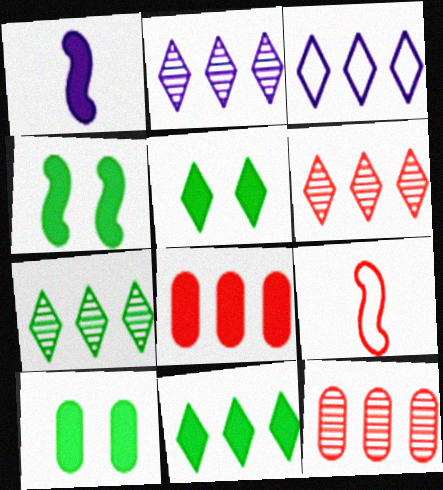[[1, 5, 8], 
[2, 6, 7], 
[2, 9, 10], 
[3, 6, 11], 
[4, 5, 10]]